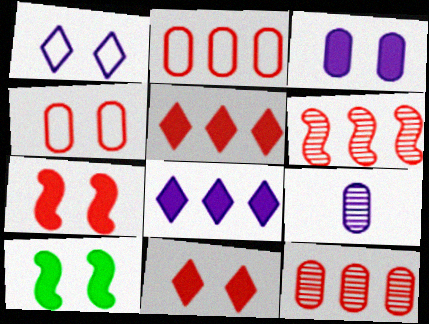[[2, 5, 6], 
[3, 10, 11]]